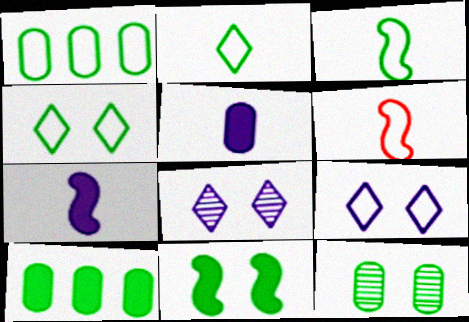[[1, 3, 4], 
[1, 6, 9], 
[4, 11, 12], 
[6, 8, 10]]